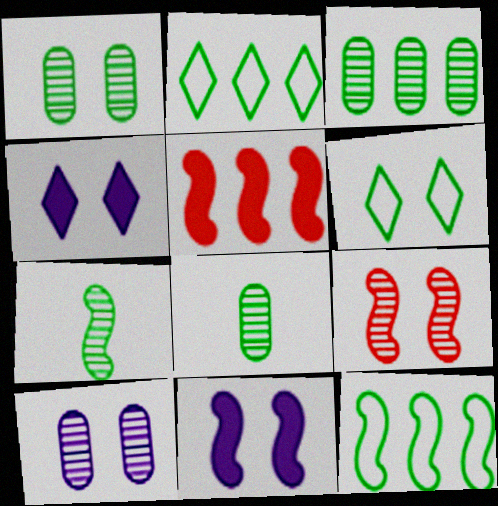[[1, 3, 8]]